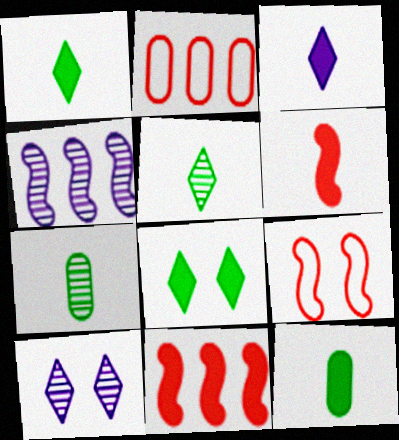[[3, 6, 12]]